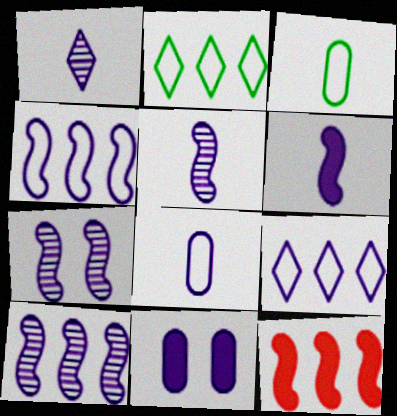[[1, 4, 11], 
[1, 6, 8], 
[4, 6, 7], 
[5, 7, 10], 
[5, 9, 11]]